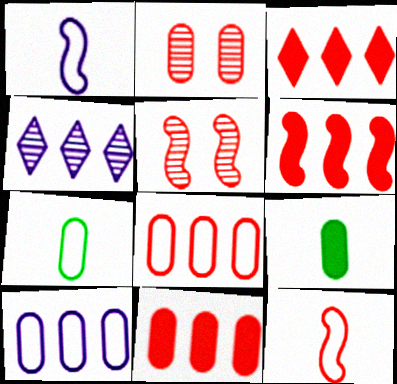[[2, 3, 12], 
[2, 9, 10], 
[3, 6, 11], 
[5, 6, 12]]